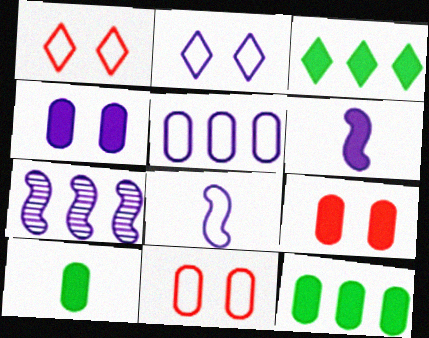[[1, 7, 10], 
[2, 5, 8], 
[3, 6, 9]]